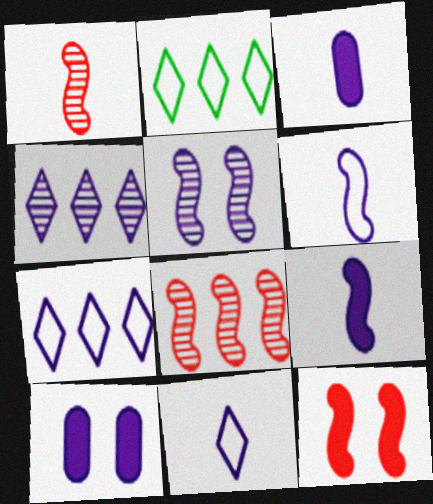[[1, 2, 10], 
[3, 5, 7], 
[4, 6, 10]]